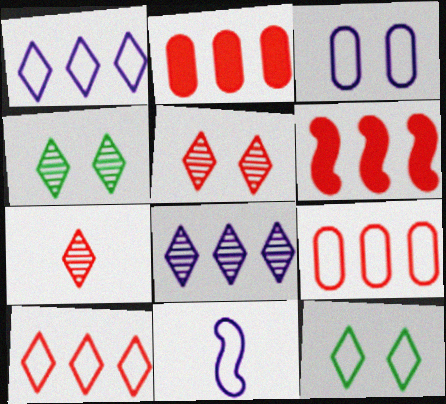[[1, 3, 11], 
[2, 4, 11], 
[4, 7, 8], 
[9, 11, 12]]